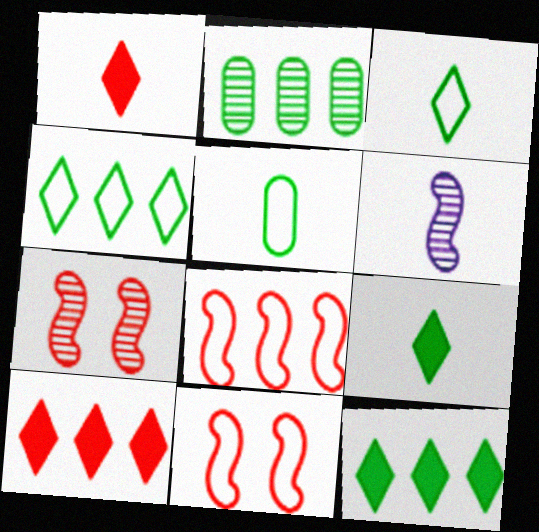[[1, 5, 6]]